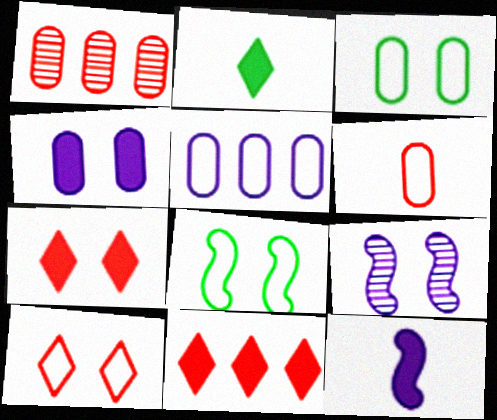[[3, 5, 6], 
[3, 7, 9]]